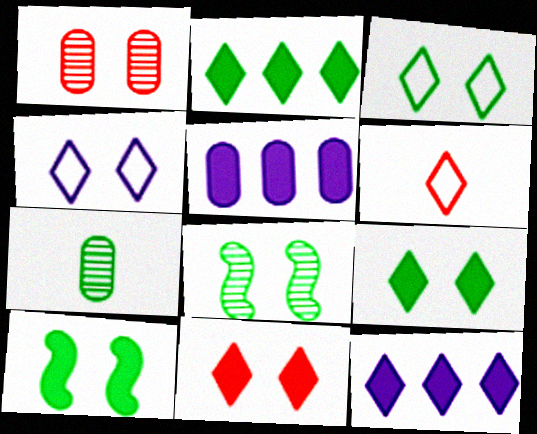[[1, 4, 10], 
[5, 6, 8]]